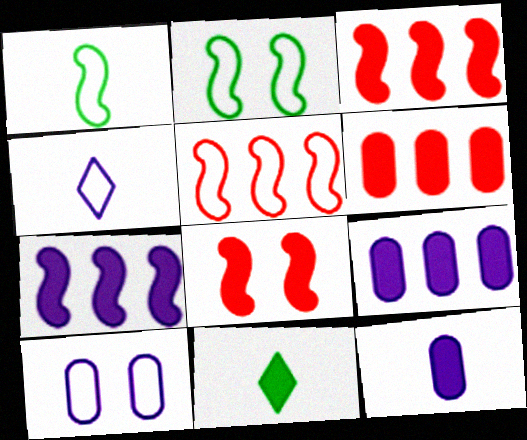[[8, 9, 11]]